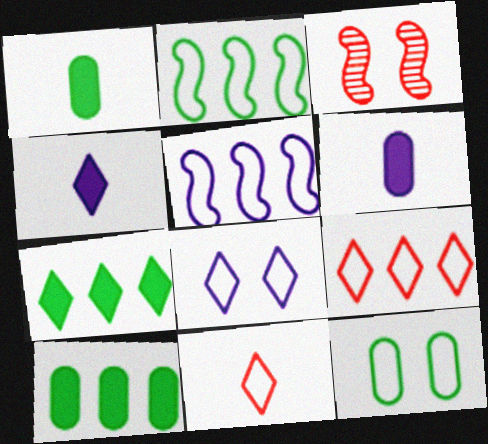[[5, 11, 12]]